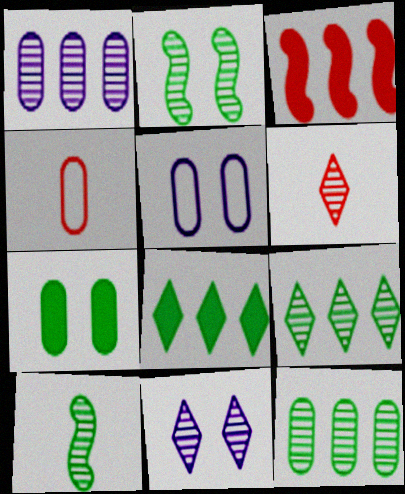[[1, 2, 6], 
[1, 4, 7], 
[6, 9, 11]]